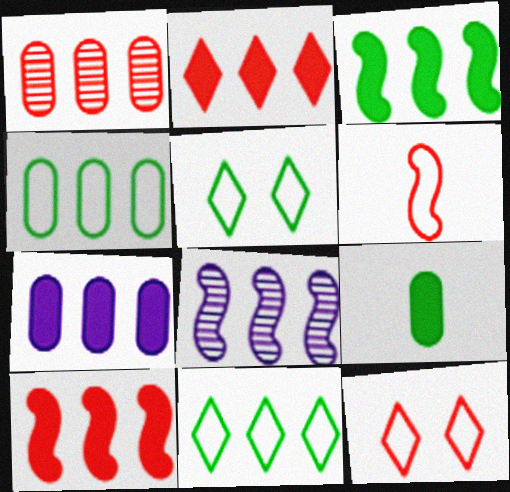[[1, 4, 7], 
[2, 3, 7], 
[2, 4, 8], 
[8, 9, 12]]